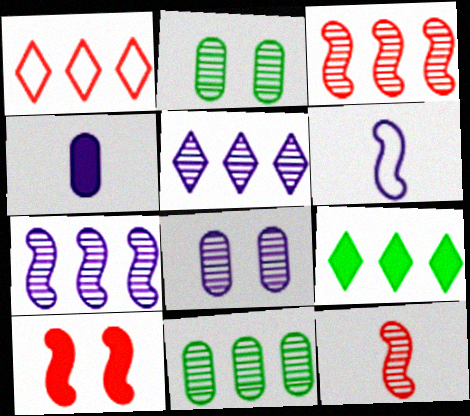[[1, 5, 9], 
[2, 5, 12], 
[3, 5, 11], 
[4, 9, 10]]